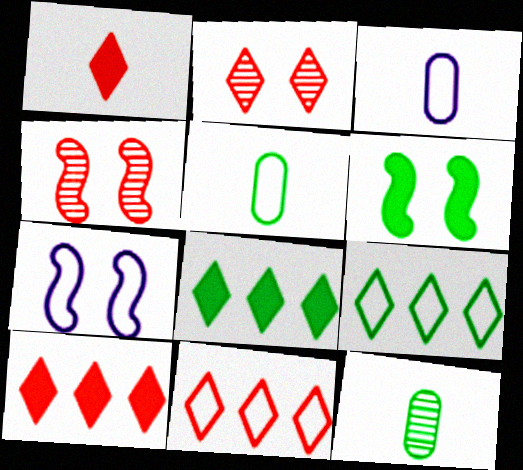[[1, 2, 11], 
[3, 4, 8], 
[4, 6, 7], 
[5, 7, 11], 
[6, 9, 12], 
[7, 10, 12]]